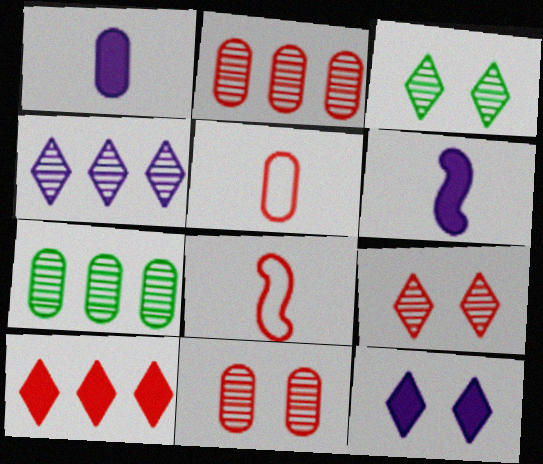[[7, 8, 12], 
[8, 10, 11]]